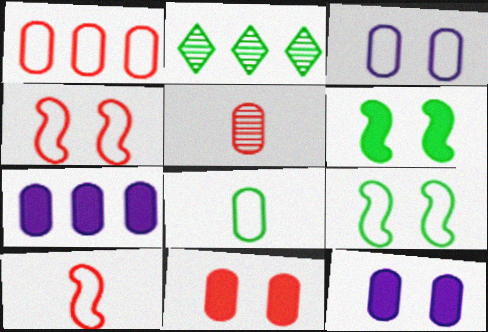[[1, 3, 8], 
[1, 5, 11], 
[2, 6, 8], 
[2, 10, 12]]